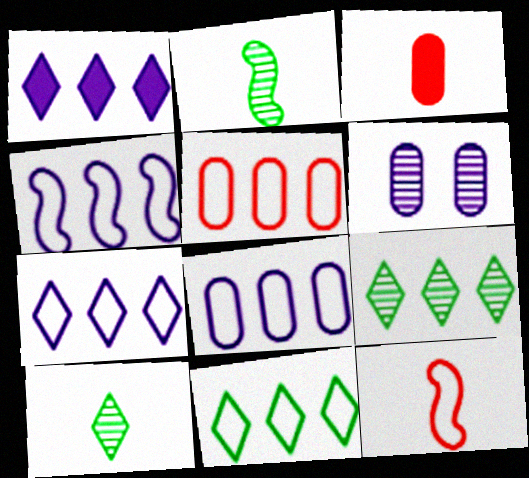[[4, 5, 11], 
[4, 7, 8]]